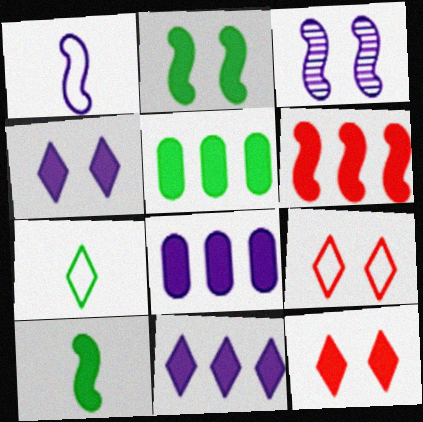[[5, 6, 11], 
[8, 10, 12]]